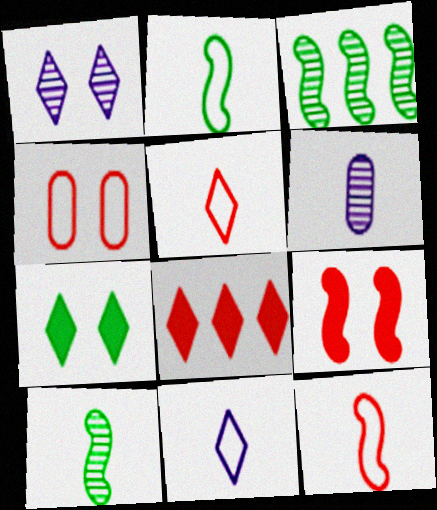[]